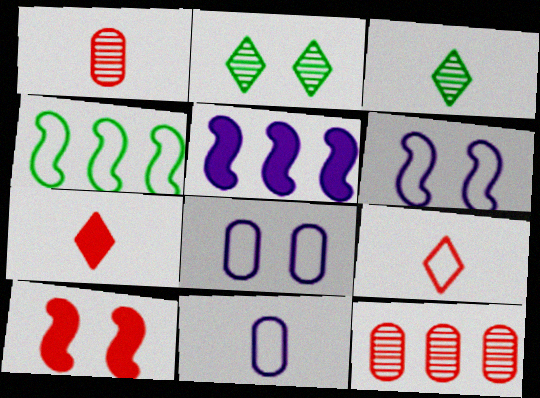[[2, 8, 10], 
[4, 8, 9], 
[9, 10, 12]]